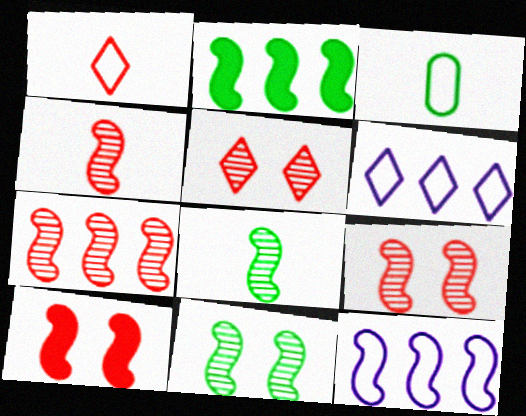[[2, 7, 12], 
[4, 7, 9], 
[8, 10, 12]]